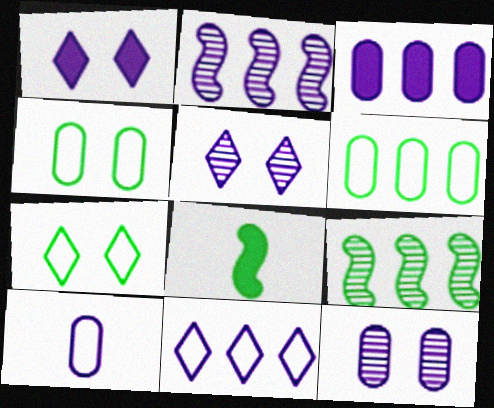[[1, 2, 10], 
[2, 3, 11], 
[3, 10, 12]]